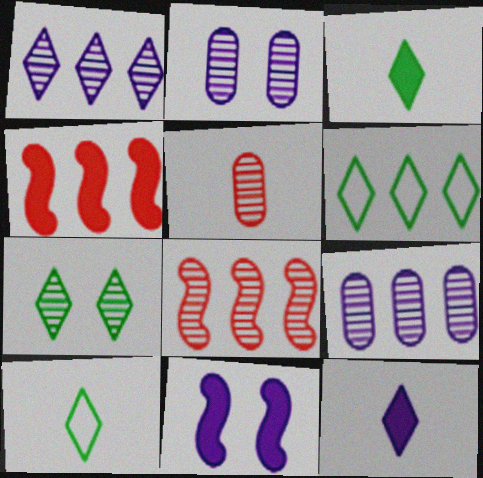[[2, 4, 10], 
[3, 6, 7], 
[4, 6, 9], 
[5, 6, 11]]